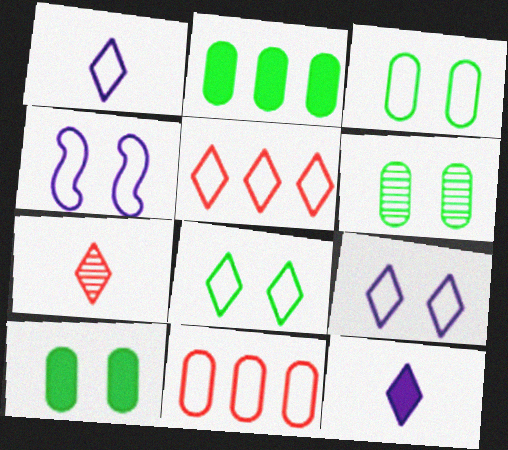[[1, 5, 8], 
[2, 4, 7], 
[3, 6, 10]]